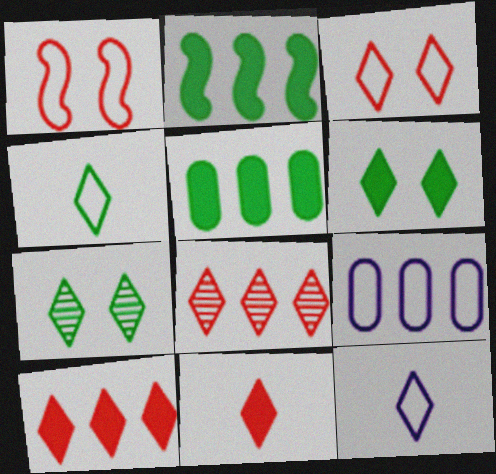[[1, 4, 9], 
[2, 8, 9], 
[3, 8, 11], 
[6, 8, 12], 
[7, 10, 12]]